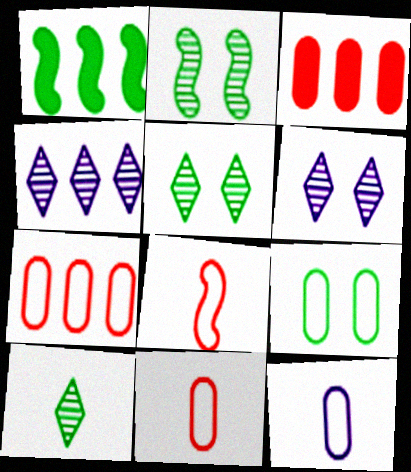[[1, 4, 7], 
[1, 6, 11], 
[1, 9, 10], 
[7, 9, 12]]